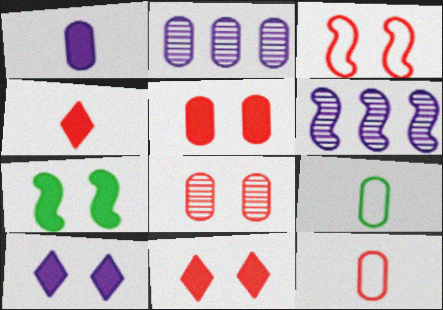[[2, 5, 9], 
[3, 8, 11], 
[5, 7, 10], 
[6, 9, 11]]